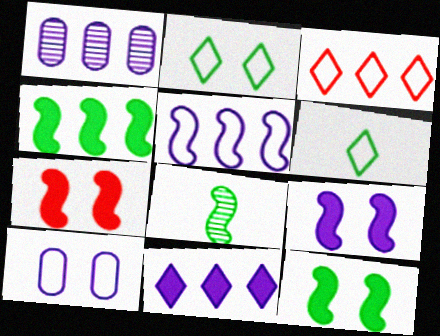[[1, 3, 4], 
[1, 5, 11], 
[1, 6, 7], 
[5, 7, 8], 
[7, 9, 12]]